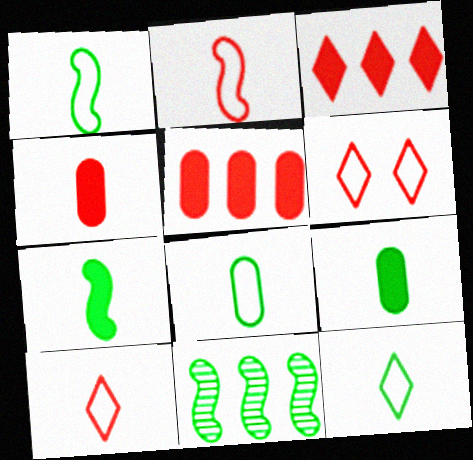[[1, 8, 12]]